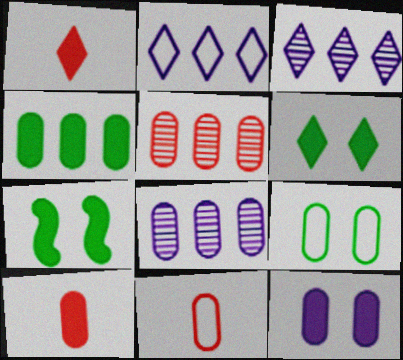[[3, 7, 11], 
[4, 10, 12], 
[8, 9, 10]]